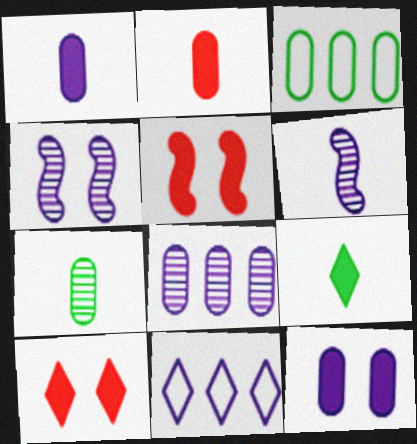[[1, 4, 11], 
[3, 6, 10], 
[5, 7, 11], 
[6, 11, 12]]